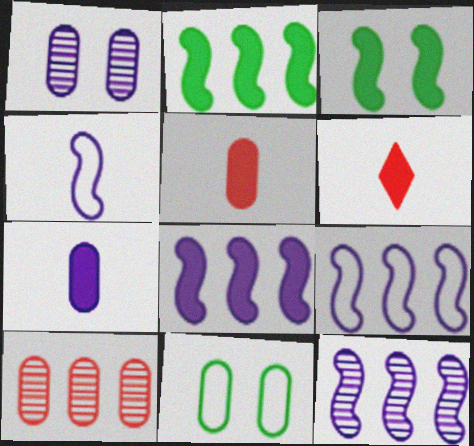[[6, 11, 12], 
[7, 10, 11], 
[8, 9, 12]]